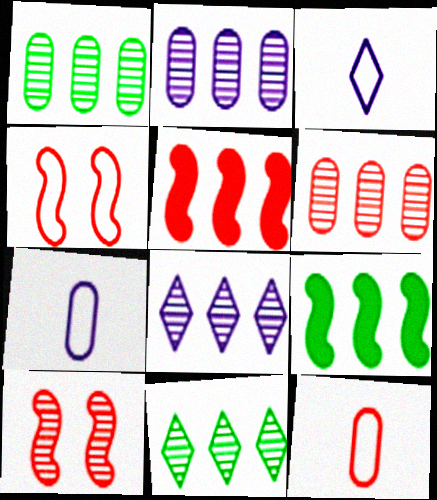[[1, 2, 6]]